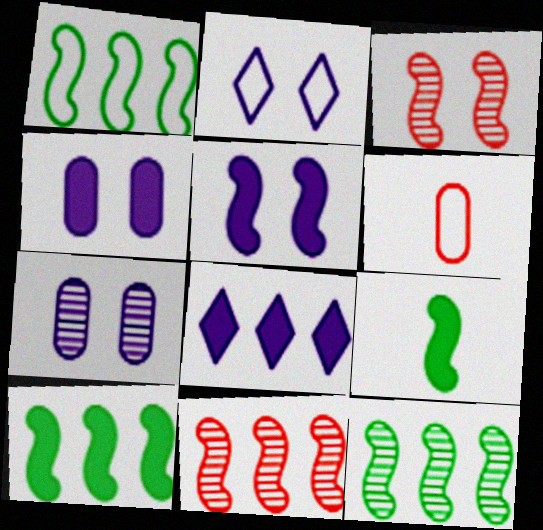[[1, 2, 6], 
[1, 10, 12], 
[2, 5, 7]]